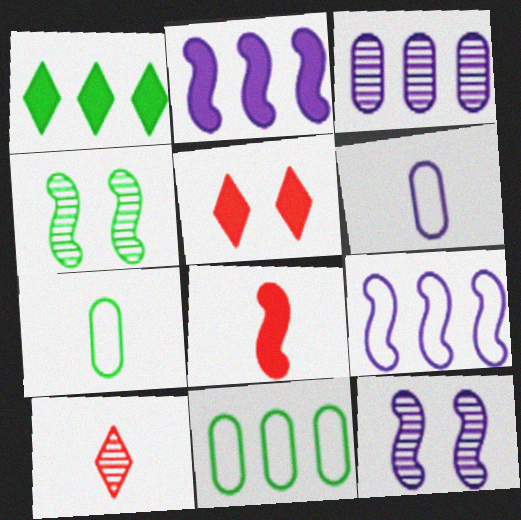[[1, 4, 7], 
[3, 4, 10], 
[4, 8, 9]]